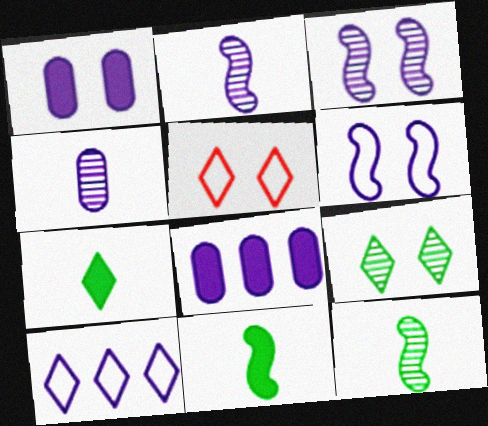[[1, 2, 10], 
[5, 8, 12]]